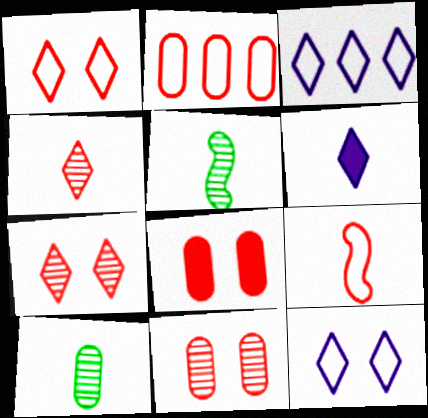[[1, 2, 9], 
[3, 5, 8], 
[6, 9, 10]]